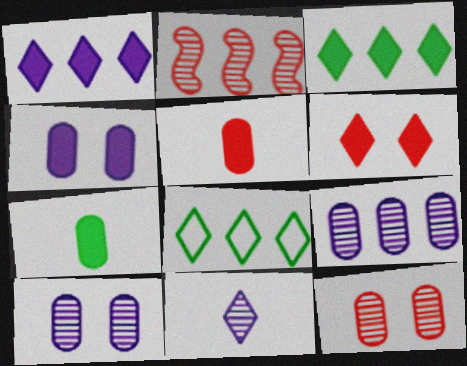[[6, 8, 11]]